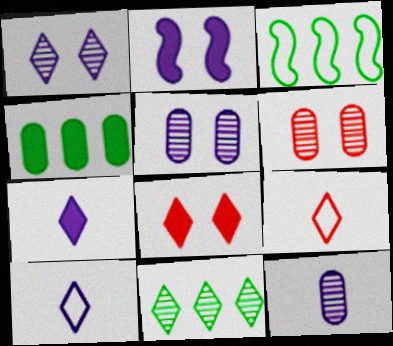[[3, 4, 11], 
[3, 6, 7], 
[3, 8, 12], 
[8, 10, 11]]